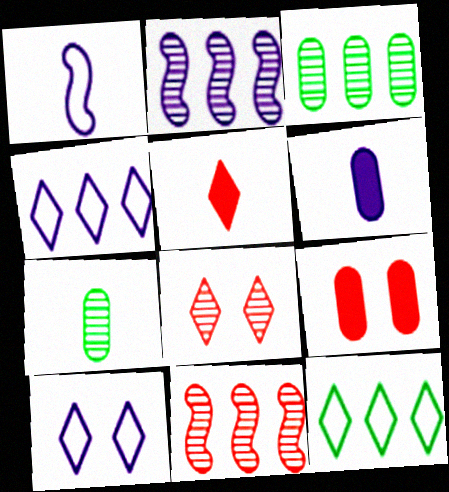[[1, 5, 7], 
[2, 6, 10], 
[2, 7, 8]]